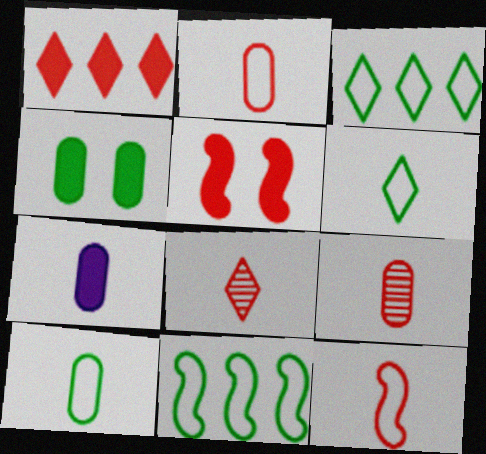[[7, 9, 10]]